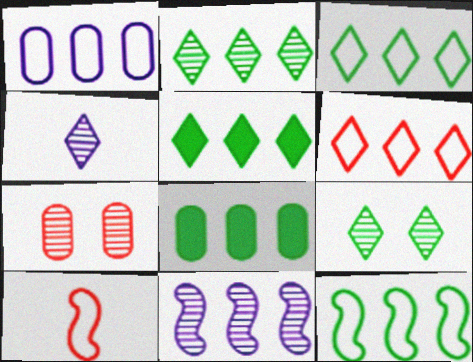[[1, 6, 12], 
[2, 3, 5], 
[2, 8, 12], 
[6, 8, 11]]